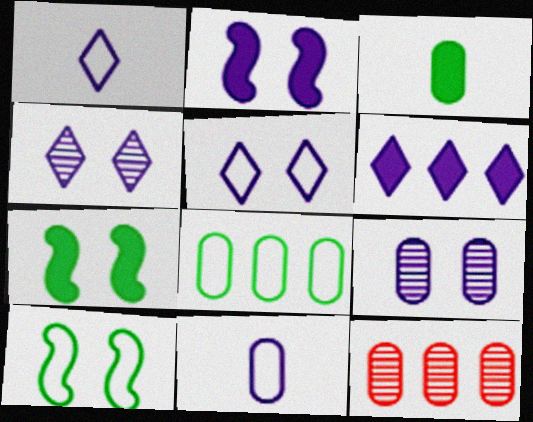[[1, 4, 6], 
[1, 7, 12], 
[2, 5, 9]]